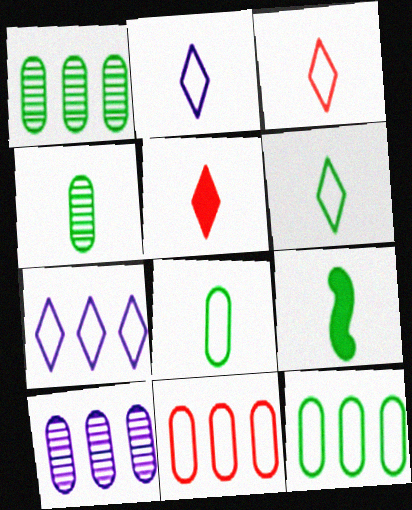[[2, 3, 6], 
[4, 6, 9]]